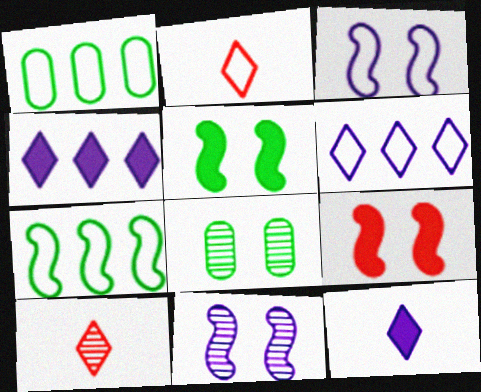[[1, 2, 3]]